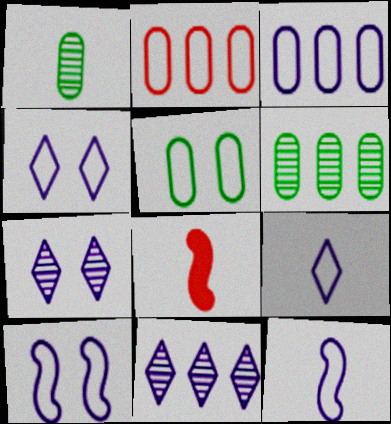[[1, 8, 9], 
[3, 4, 12], 
[3, 9, 10], 
[4, 6, 8], 
[5, 8, 11]]